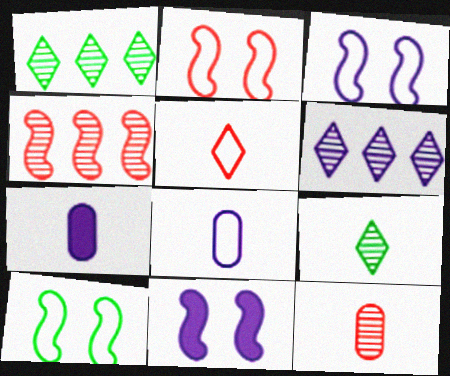[[1, 2, 7], 
[2, 3, 10], 
[3, 6, 7], 
[6, 8, 11]]